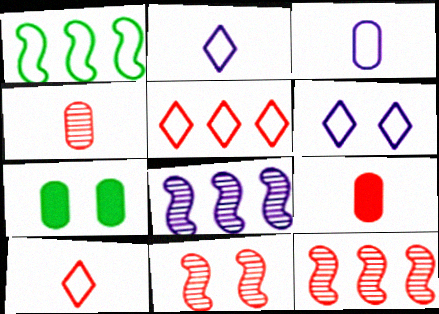[[2, 7, 12], 
[5, 9, 11], 
[6, 7, 11], 
[7, 8, 10]]